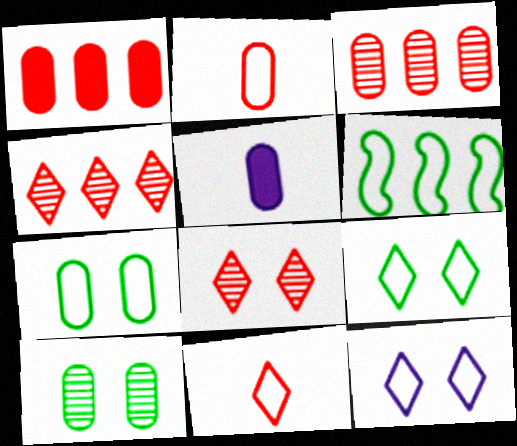[[2, 6, 12], 
[3, 5, 7], 
[5, 6, 8]]